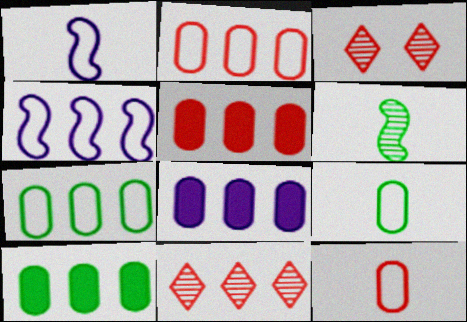[[1, 3, 10], 
[4, 10, 11], 
[5, 8, 10]]